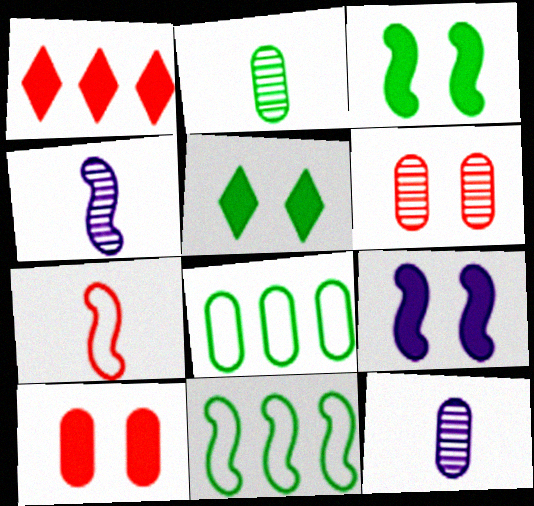[[1, 6, 7], 
[2, 5, 11], 
[5, 9, 10], 
[8, 10, 12]]